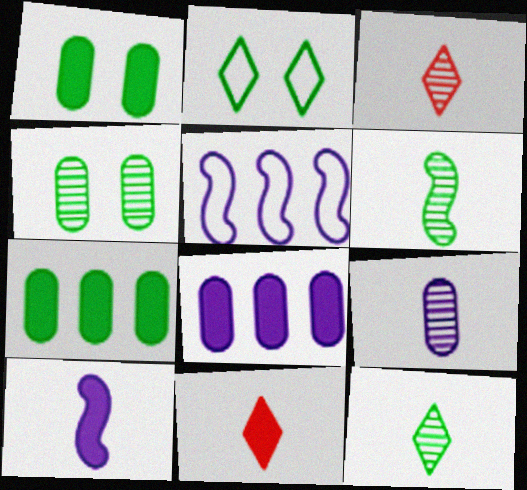[[1, 3, 5], 
[2, 6, 7], 
[3, 6, 9], 
[4, 5, 11]]